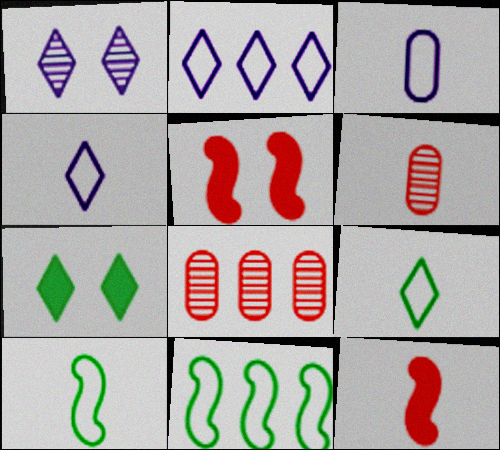[]